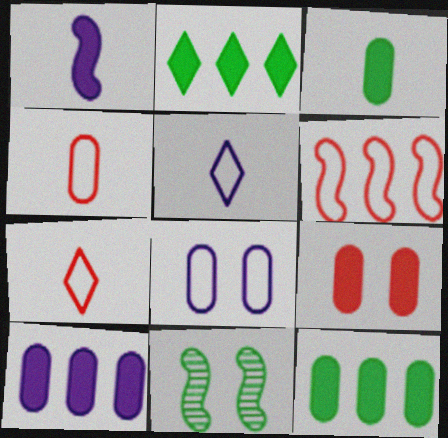[[1, 2, 9], 
[1, 6, 11], 
[3, 9, 10], 
[7, 10, 11]]